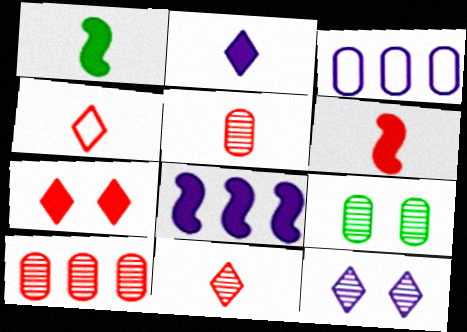[[4, 5, 6], 
[4, 8, 9]]